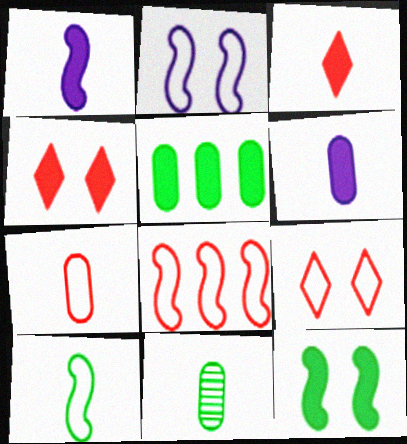[[1, 4, 5], 
[2, 8, 10], 
[6, 7, 11], 
[7, 8, 9]]